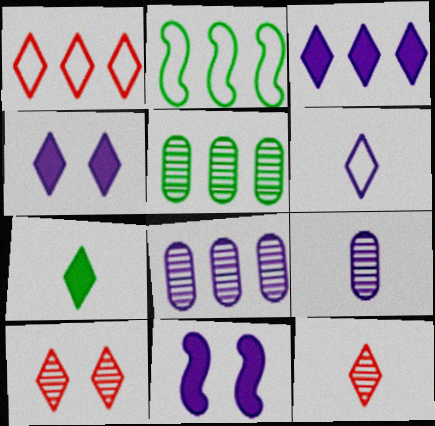[[6, 7, 12], 
[6, 8, 11]]